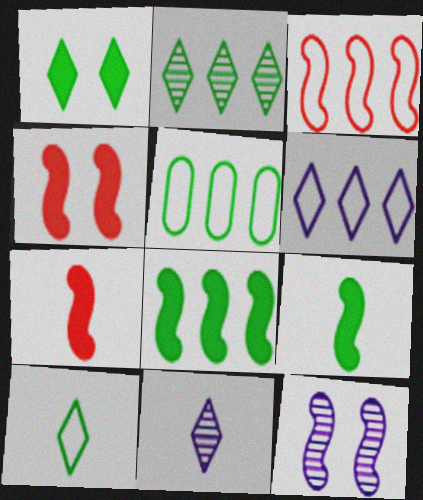[[1, 2, 10], 
[2, 5, 8], 
[3, 5, 6], 
[3, 9, 12], 
[4, 5, 11]]